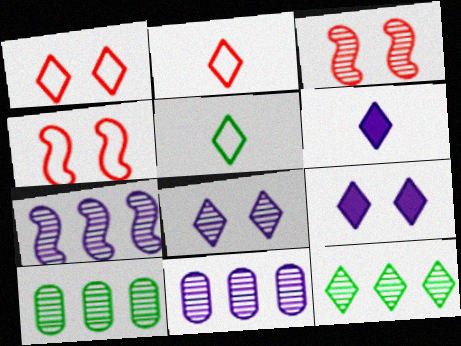[[1, 6, 12], 
[2, 9, 12], 
[4, 6, 10]]